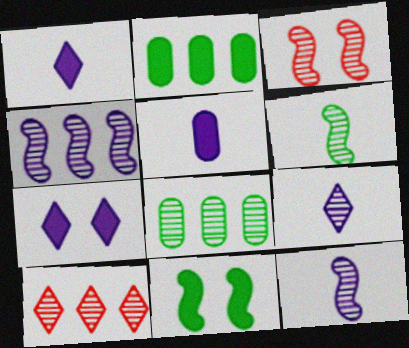[[3, 4, 6], 
[3, 8, 9], 
[4, 8, 10]]